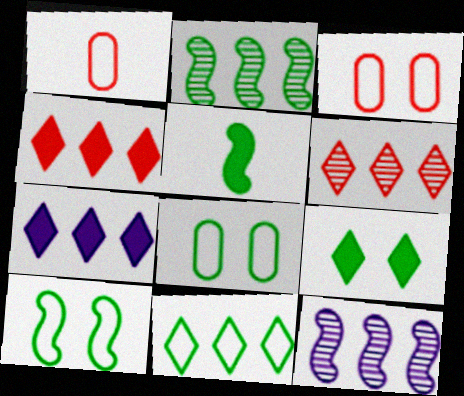[[1, 9, 12], 
[2, 5, 10], 
[6, 7, 11]]